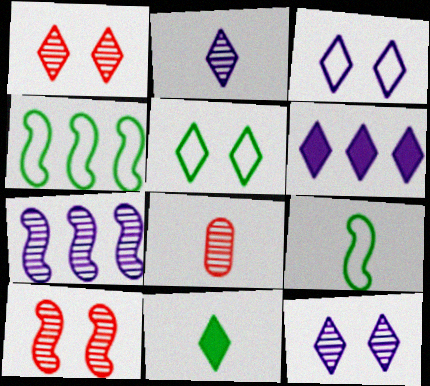[[2, 3, 6]]